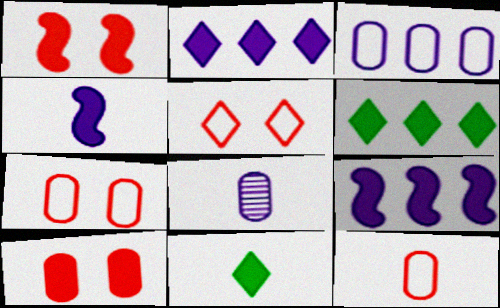[[4, 6, 10], 
[9, 10, 11]]